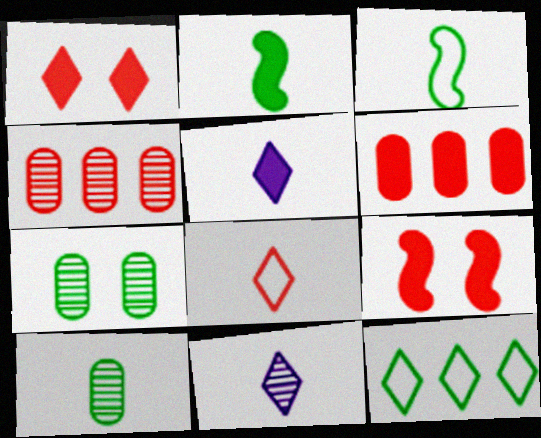[[1, 11, 12], 
[2, 7, 12], 
[4, 8, 9]]